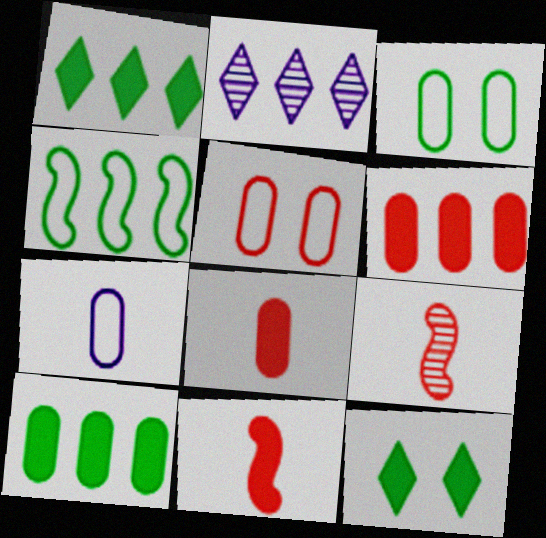[[2, 3, 11], 
[2, 4, 6]]